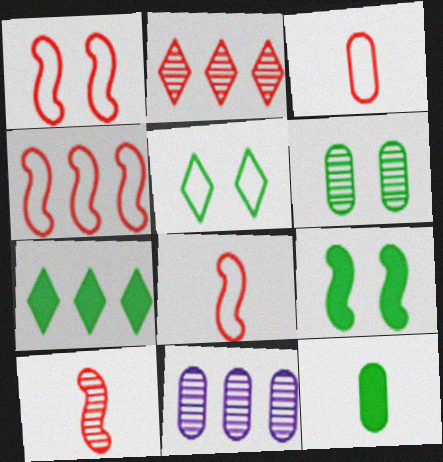[[1, 4, 8], 
[4, 7, 11], 
[5, 6, 9], 
[7, 9, 12]]